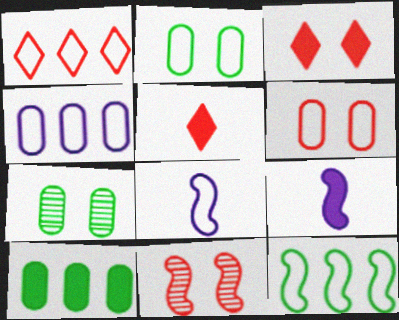[[1, 2, 8], 
[1, 4, 12], 
[1, 7, 9], 
[3, 6, 11], 
[3, 9, 10], 
[9, 11, 12]]